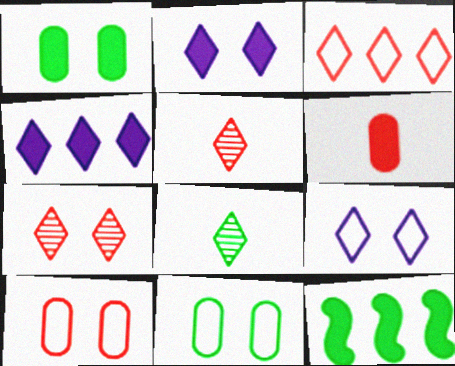[[2, 3, 8], 
[2, 6, 12], 
[8, 11, 12]]